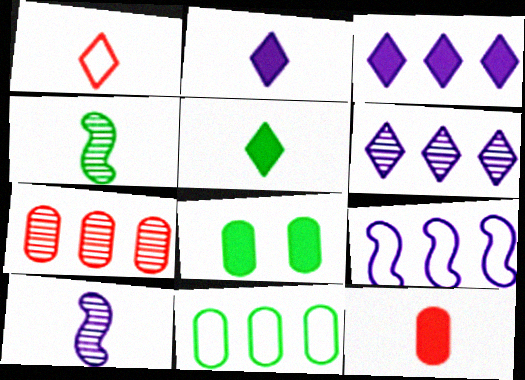[]